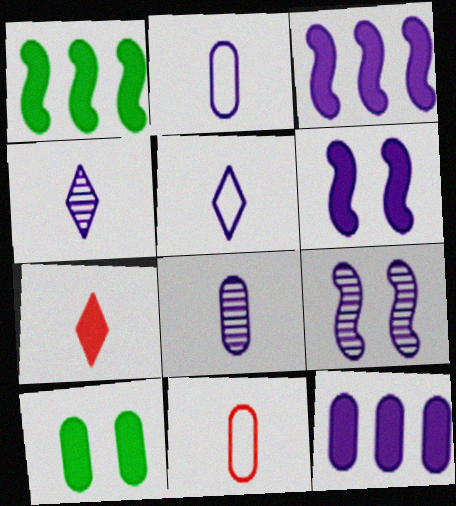[[3, 7, 10], 
[5, 9, 12]]